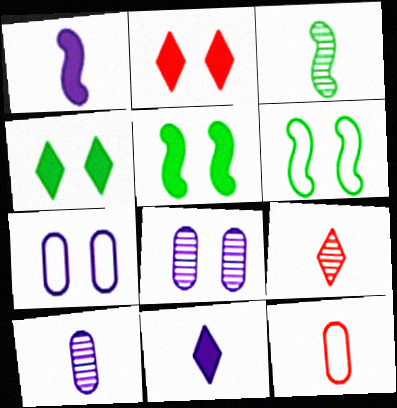[[2, 6, 8], 
[3, 9, 10], 
[3, 11, 12]]